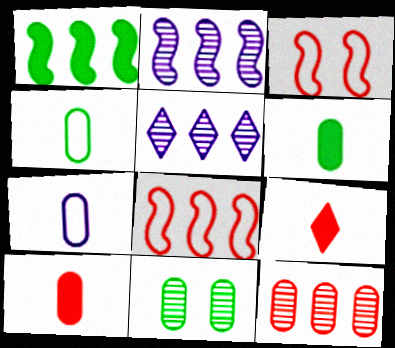[[1, 2, 8], 
[3, 5, 6], 
[3, 9, 12]]